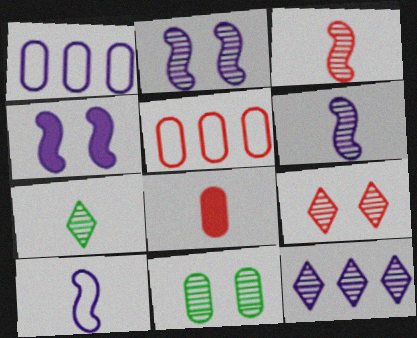[[1, 8, 11], 
[2, 9, 11], 
[3, 11, 12], 
[4, 5, 7], 
[7, 8, 10], 
[7, 9, 12]]